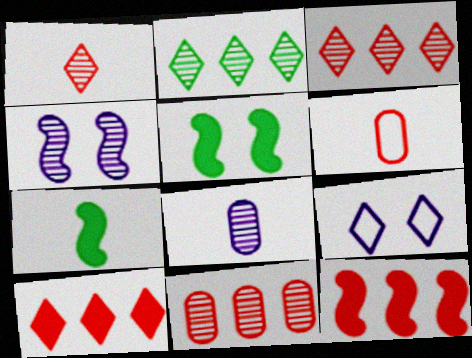[[7, 9, 11]]